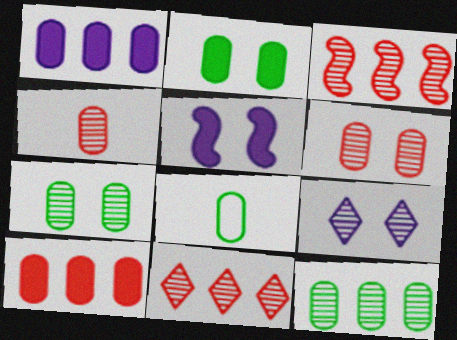[[1, 6, 8], 
[2, 8, 12], 
[5, 8, 11]]